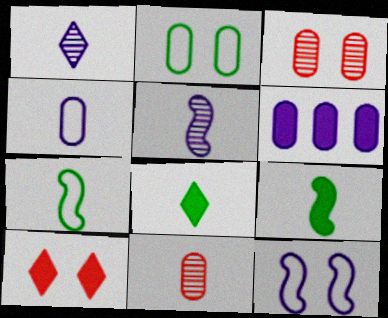[[1, 6, 12], 
[2, 6, 11], 
[6, 9, 10]]